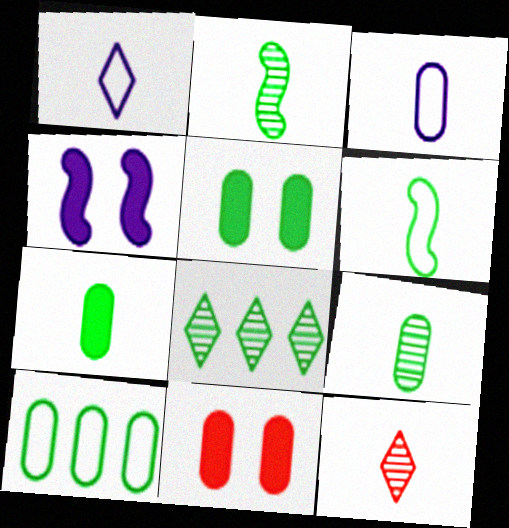[[4, 10, 12], 
[5, 6, 8], 
[5, 9, 10]]